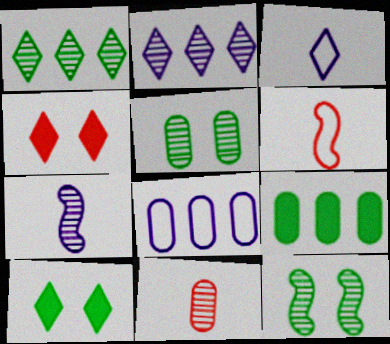[[1, 3, 4], 
[2, 11, 12]]